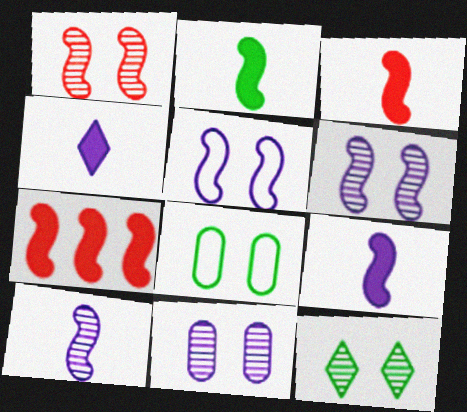[[1, 11, 12], 
[2, 3, 9]]